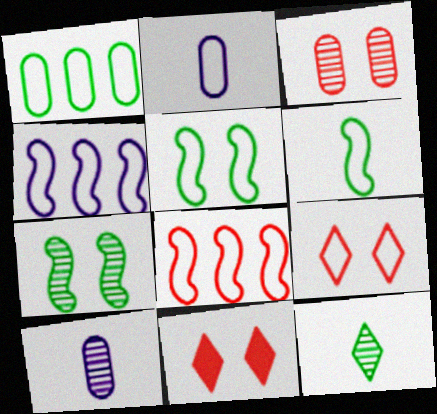[]